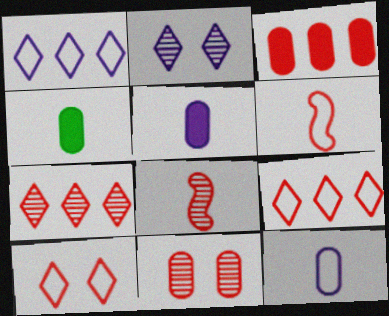[[3, 8, 10], 
[7, 8, 11]]